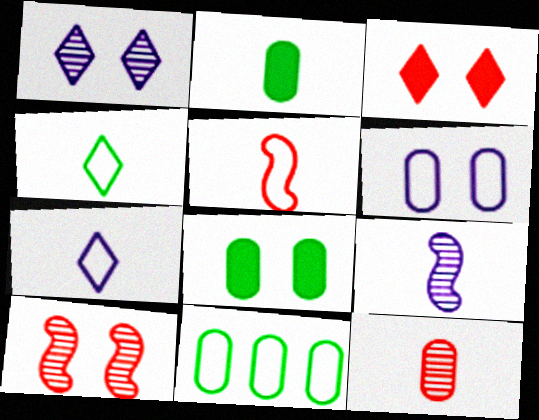[[3, 9, 11]]